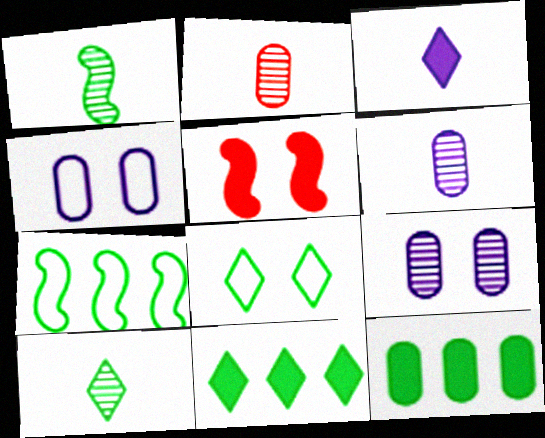[[1, 8, 12], 
[2, 4, 12], 
[3, 5, 12], 
[5, 8, 9], 
[8, 10, 11]]